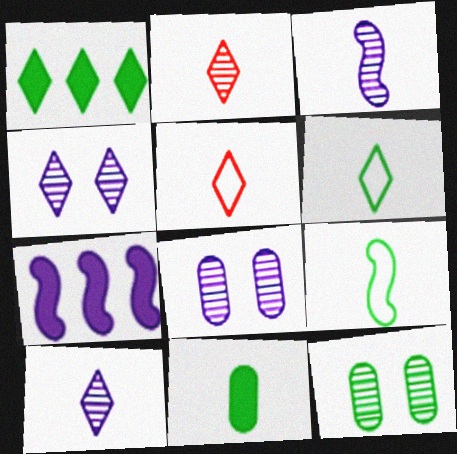[[1, 4, 5], 
[1, 9, 12], 
[3, 5, 11], 
[5, 7, 12]]